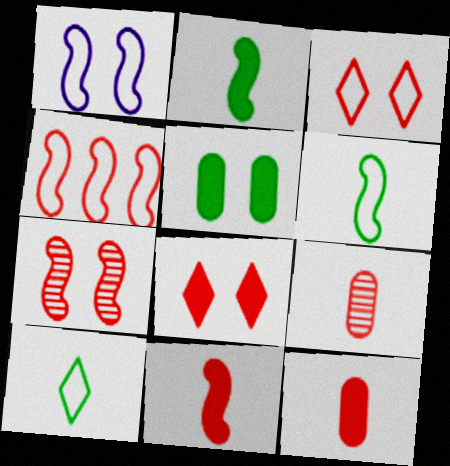[[1, 4, 6], 
[4, 7, 11], 
[4, 8, 9]]